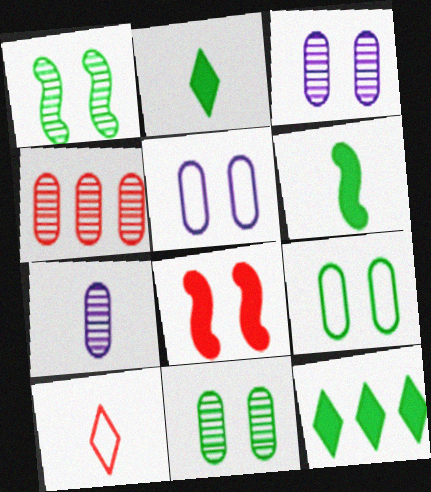[[4, 7, 11], 
[4, 8, 10], 
[6, 7, 10]]